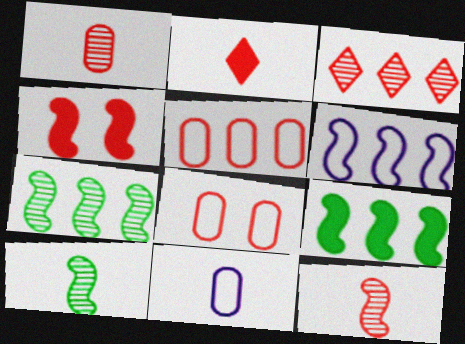[[2, 10, 11], 
[4, 6, 10]]